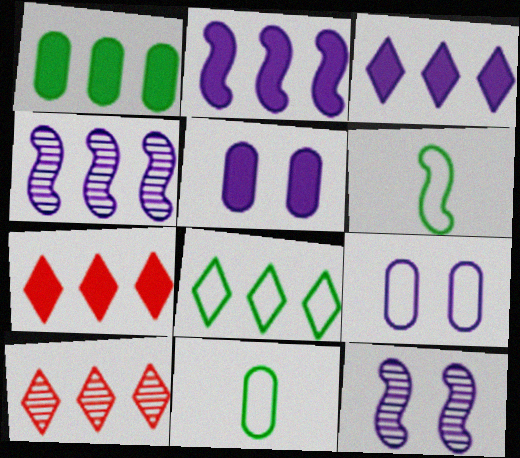[[1, 2, 7], 
[3, 8, 10], 
[5, 6, 10], 
[7, 11, 12]]